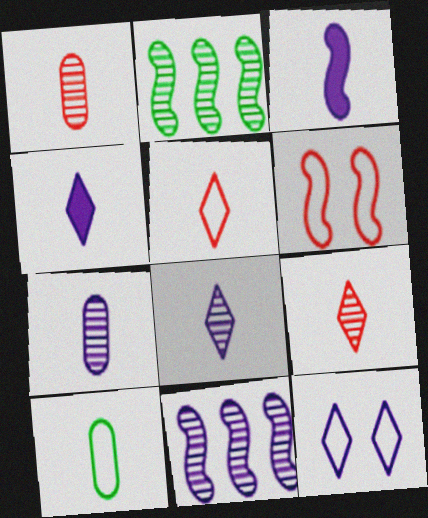[[2, 3, 6], 
[3, 9, 10]]